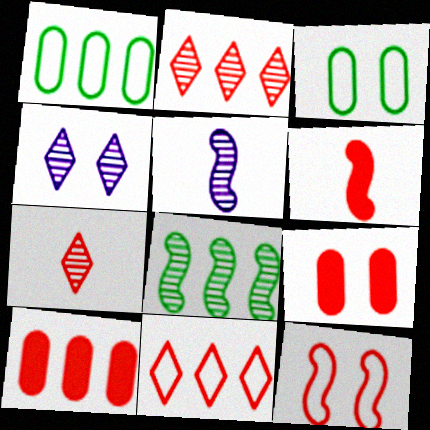[[1, 4, 6], 
[7, 10, 12]]